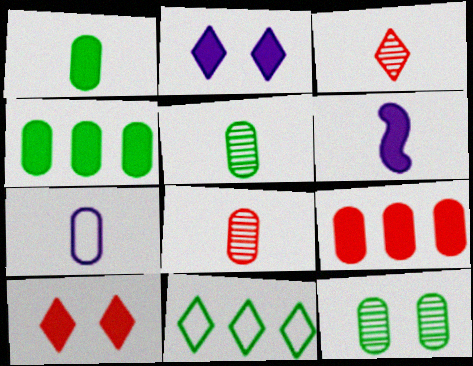[[1, 7, 8], 
[2, 3, 11], 
[4, 6, 10], 
[7, 9, 12]]